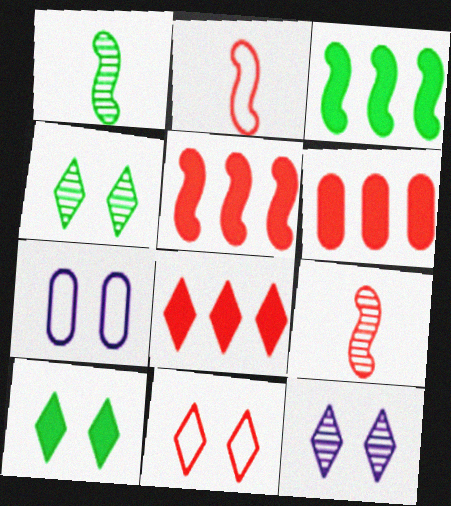[[1, 7, 8], 
[5, 6, 8], 
[6, 9, 11], 
[10, 11, 12]]